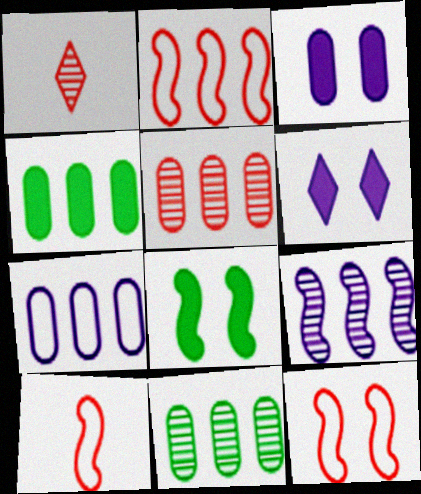[[1, 7, 8], 
[2, 10, 12], 
[4, 5, 7], 
[6, 10, 11], 
[8, 9, 10]]